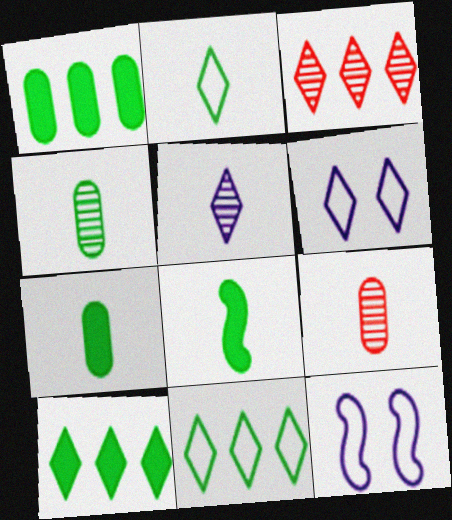[[2, 4, 8], 
[3, 7, 12], 
[9, 10, 12]]